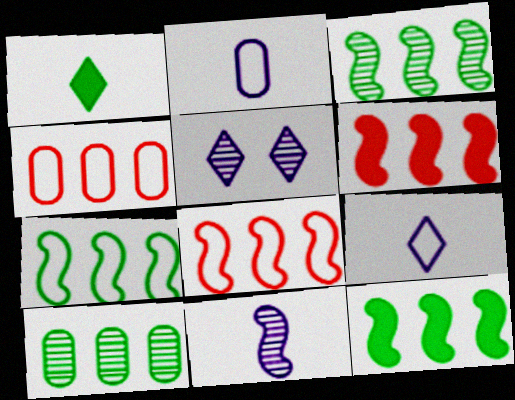[[3, 7, 12]]